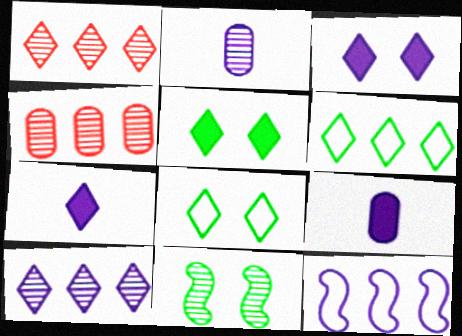[[1, 2, 11], 
[1, 7, 8], 
[2, 3, 12]]